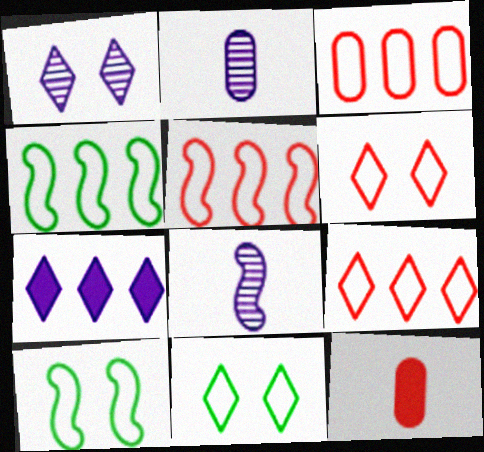[[1, 4, 12], 
[3, 5, 9]]